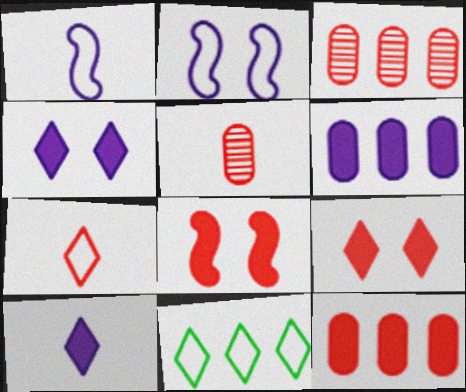[[3, 7, 8]]